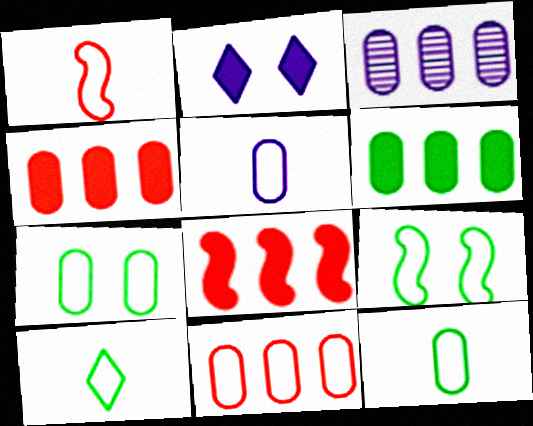[[1, 5, 10], 
[3, 6, 11], 
[5, 7, 11]]